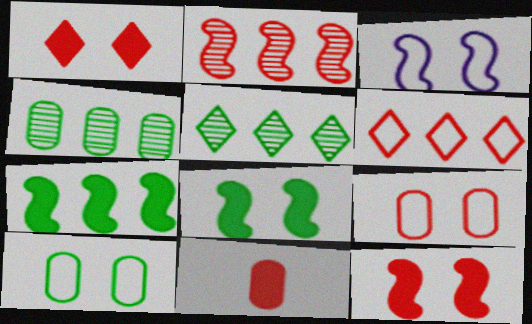[[3, 5, 11]]